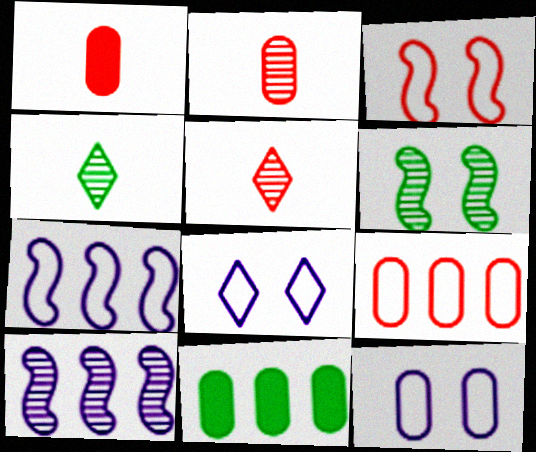[[2, 11, 12]]